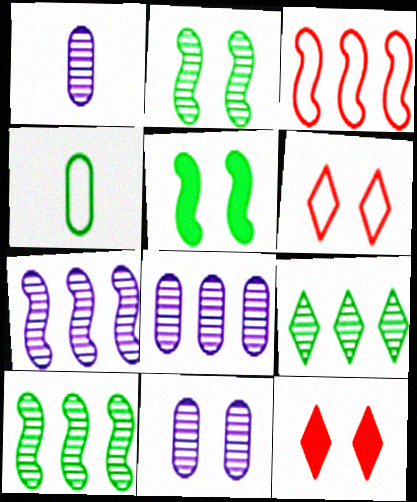[[1, 8, 11], 
[4, 5, 9], 
[4, 7, 12], 
[5, 6, 11]]